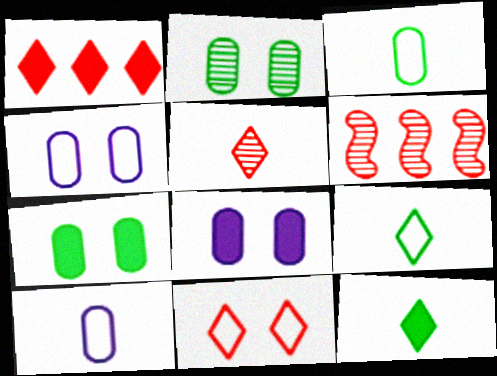[[1, 5, 11], 
[4, 6, 12], 
[6, 8, 9]]